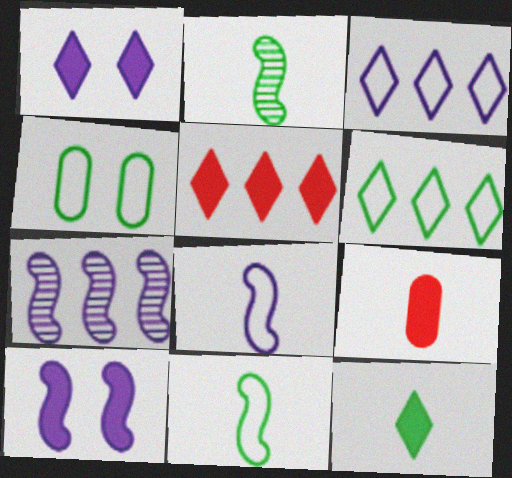[[1, 5, 12], 
[4, 6, 11], 
[7, 8, 10]]